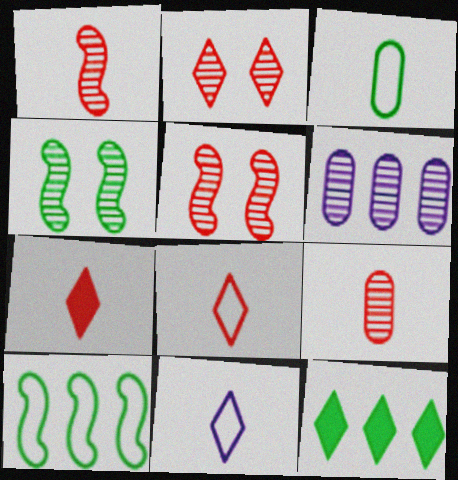[[2, 11, 12], 
[3, 4, 12]]